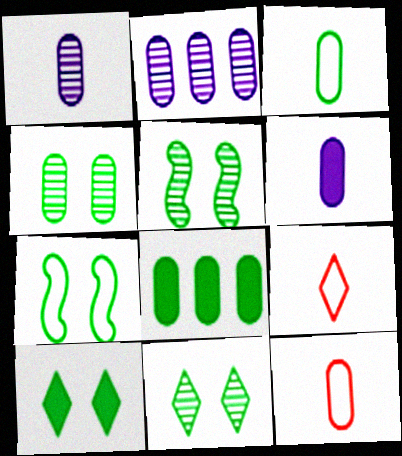[[3, 4, 8], 
[4, 5, 11], 
[4, 7, 10]]